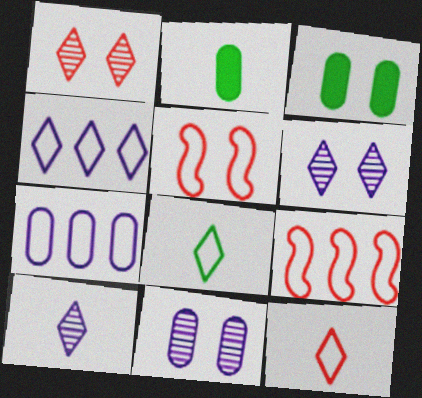[[2, 6, 9], 
[3, 5, 6], 
[3, 9, 10], 
[5, 7, 8]]